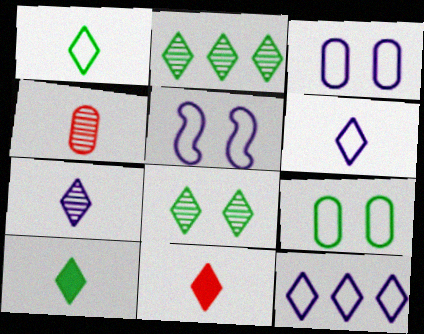[[1, 7, 11], 
[8, 11, 12]]